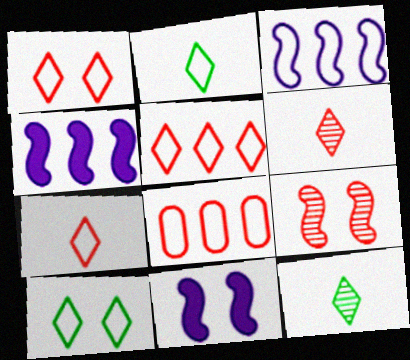[[1, 5, 7], 
[8, 11, 12]]